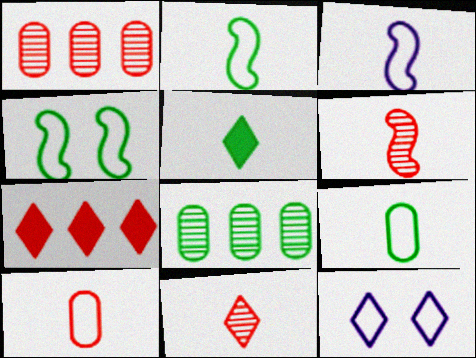[[4, 5, 8]]